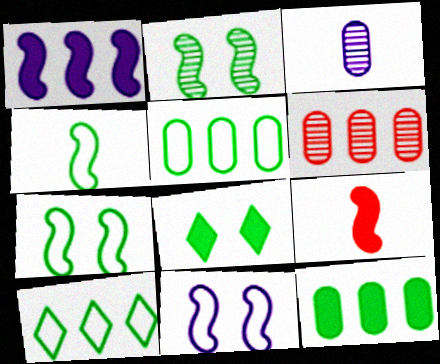[[1, 6, 10]]